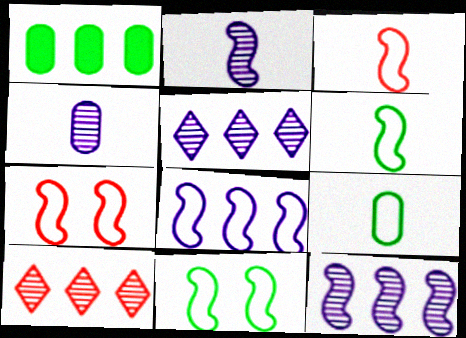[[1, 8, 10], 
[3, 8, 11], 
[6, 7, 8]]